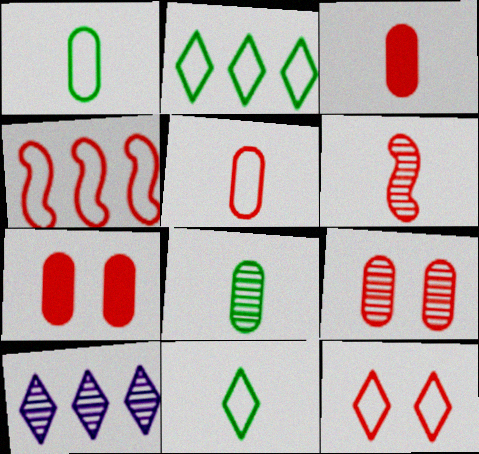[[4, 5, 12]]